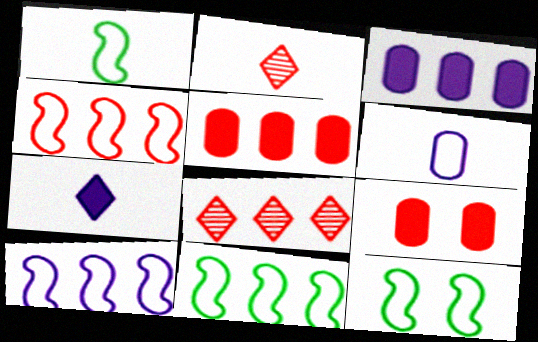[[1, 11, 12], 
[2, 3, 12], 
[2, 4, 9], 
[3, 8, 11], 
[4, 5, 8], 
[4, 10, 11]]